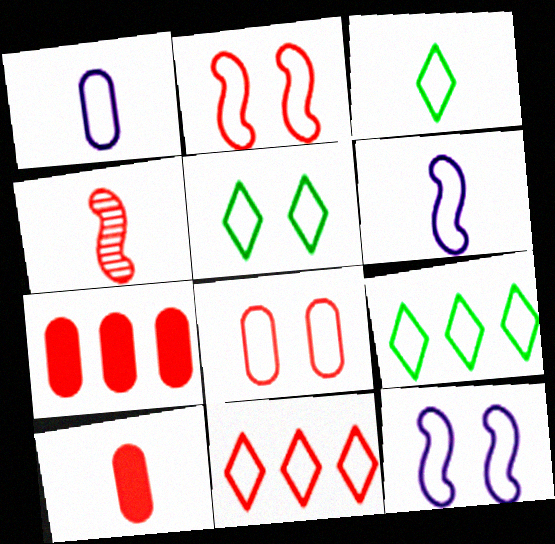[[1, 2, 9], 
[3, 5, 9], 
[5, 8, 12], 
[6, 8, 9]]